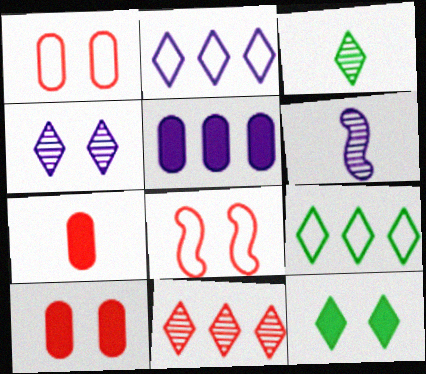[[3, 4, 11], 
[3, 5, 8], 
[3, 9, 12], 
[6, 9, 10], 
[7, 8, 11]]